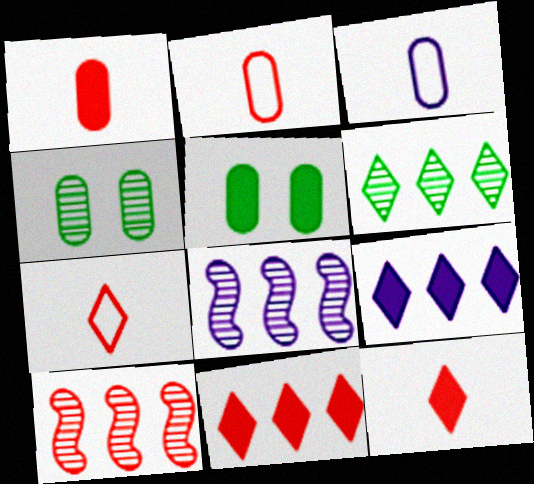[[5, 7, 8]]